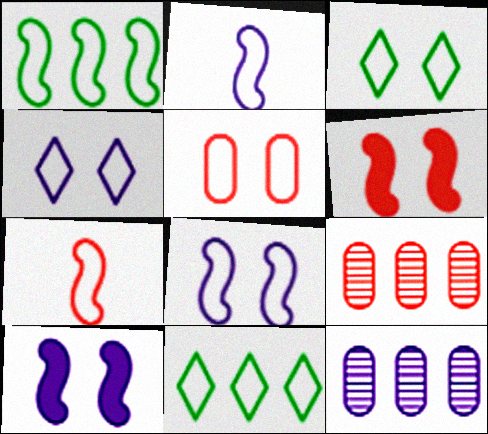[[1, 7, 8], 
[2, 5, 11], 
[3, 5, 8]]